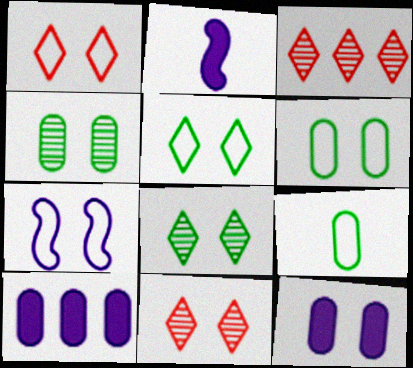[[1, 6, 7], 
[2, 3, 6]]